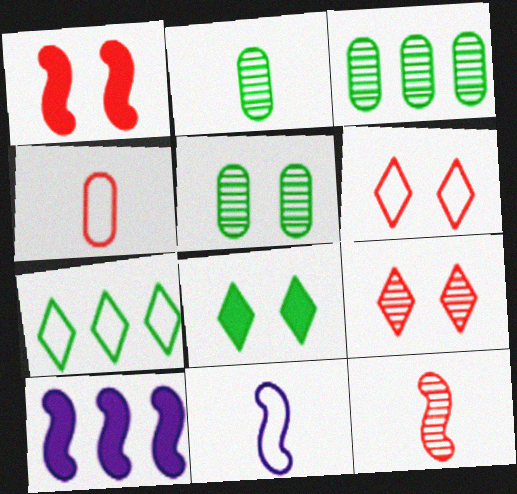[[2, 3, 5], 
[2, 6, 10]]